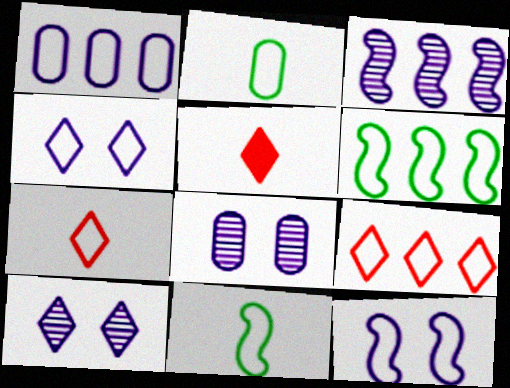[[1, 6, 9], 
[2, 9, 12], 
[5, 6, 8]]